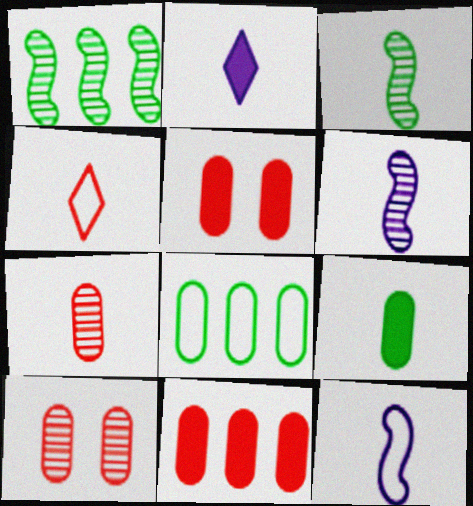[[4, 6, 9]]